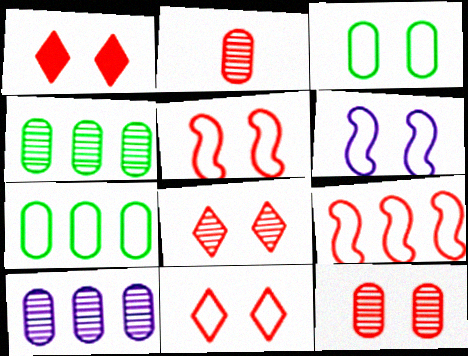[[1, 2, 9], 
[1, 5, 12], 
[1, 8, 11], 
[3, 6, 11]]